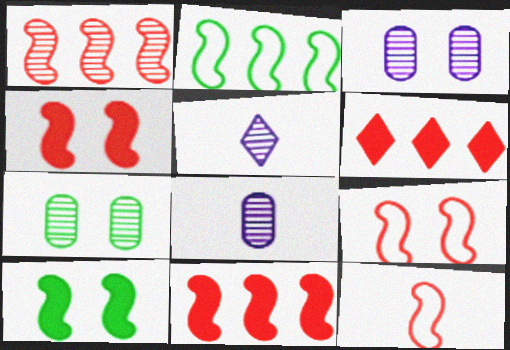[[1, 4, 12], 
[1, 5, 7]]